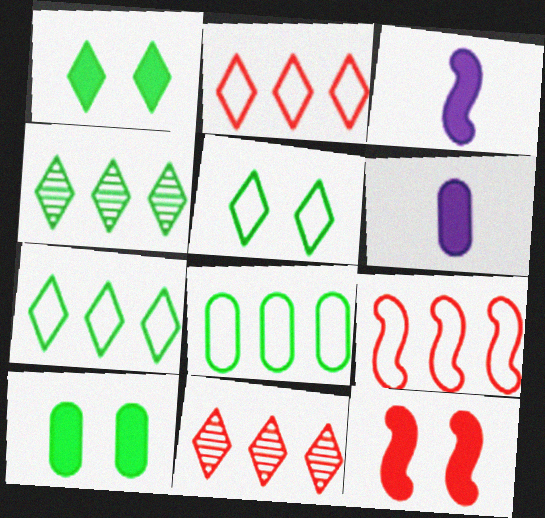[]